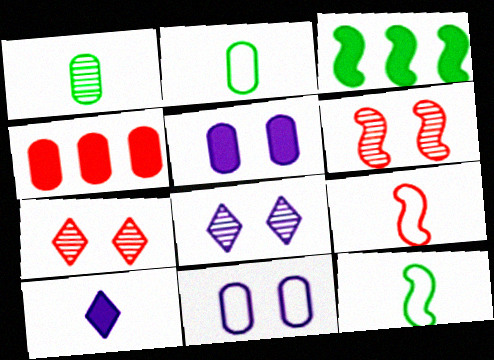[[1, 4, 11], 
[1, 9, 10], 
[4, 7, 9], 
[4, 8, 12]]